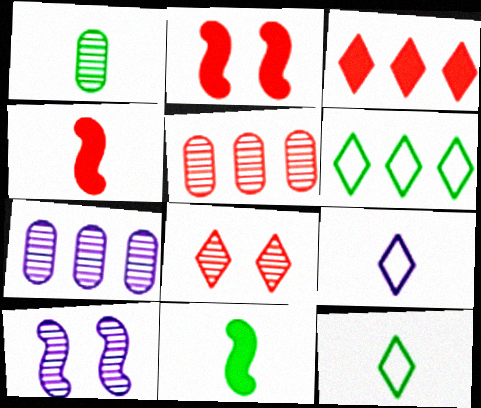[[1, 4, 9], 
[1, 11, 12], 
[2, 7, 12]]